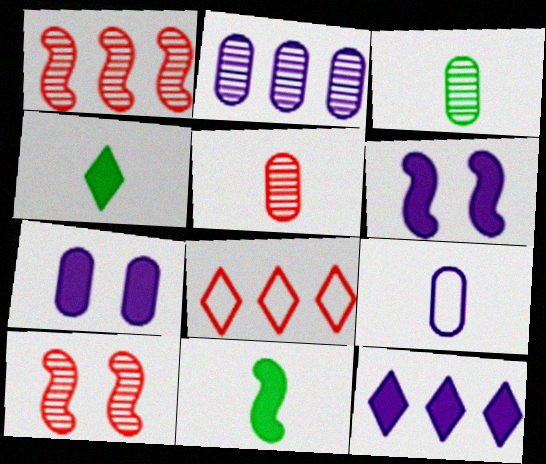[[2, 7, 9], 
[3, 6, 8]]